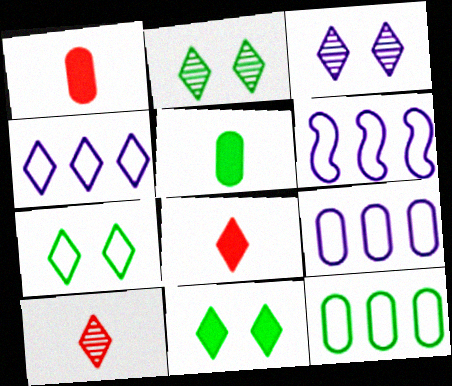[[1, 2, 6], 
[2, 4, 8], 
[2, 7, 11], 
[4, 6, 9], 
[4, 10, 11]]